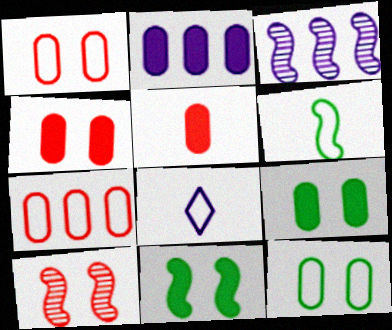[[2, 5, 9]]